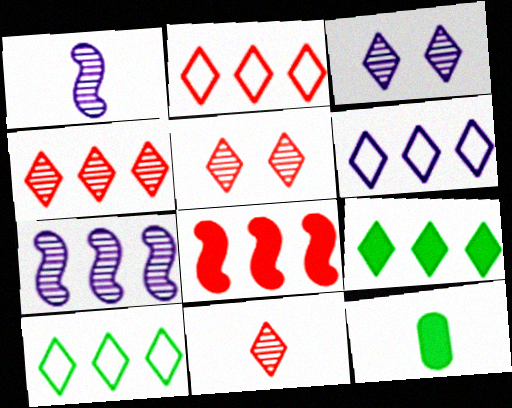[[2, 6, 10], 
[4, 5, 11], 
[4, 6, 9]]